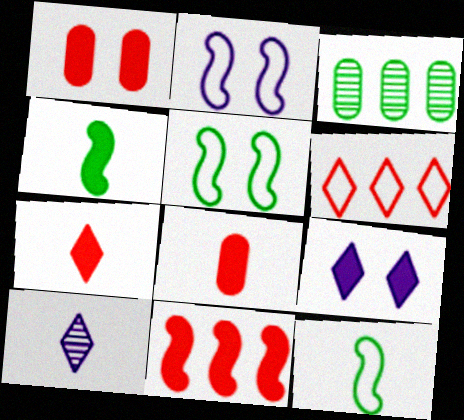[[1, 7, 11], 
[2, 3, 7], 
[8, 10, 12]]